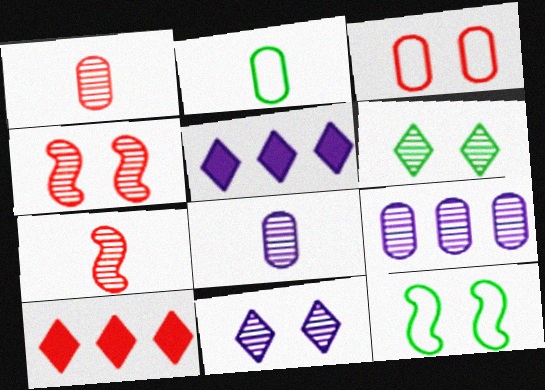[[1, 5, 12], 
[2, 4, 5], 
[3, 7, 10], 
[6, 7, 9], 
[8, 10, 12]]